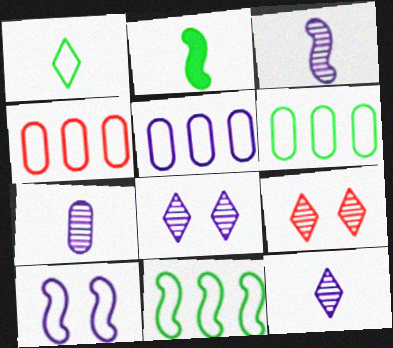[[1, 4, 10], 
[2, 4, 8], 
[2, 5, 9], 
[3, 7, 12], 
[4, 5, 6]]